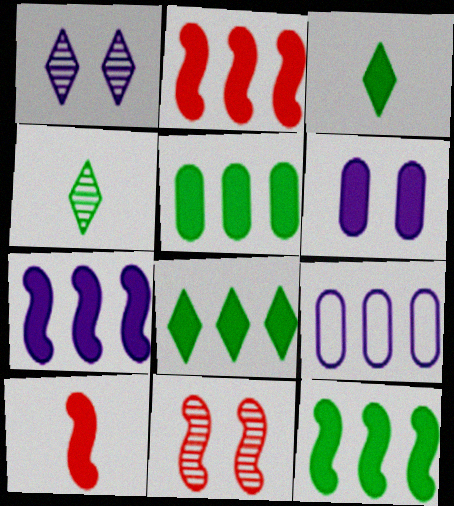[[2, 3, 6], 
[2, 7, 12], 
[3, 9, 11], 
[5, 8, 12], 
[6, 8, 10]]